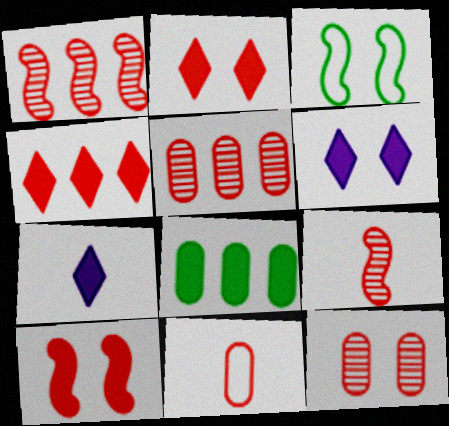[[1, 2, 11], 
[3, 5, 7], 
[3, 6, 12], 
[7, 8, 10]]